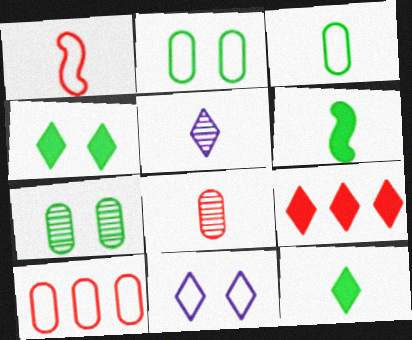[]